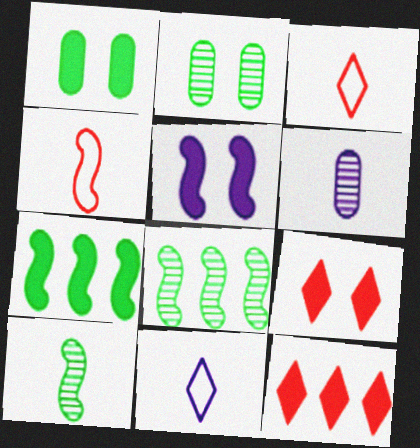[[1, 5, 9], 
[4, 5, 8]]